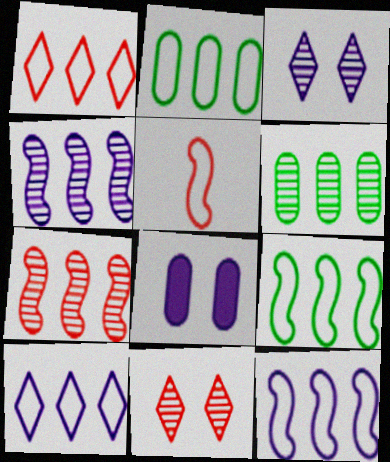[[1, 2, 12]]